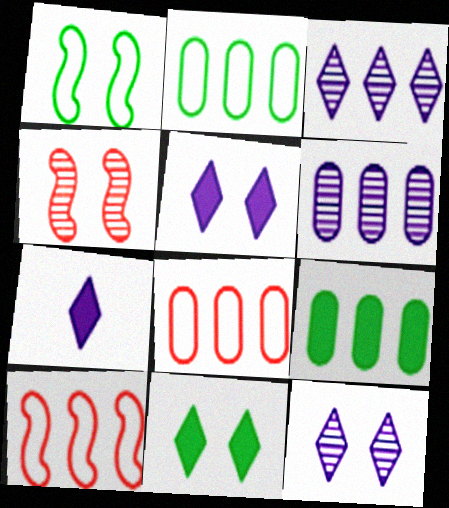[[2, 4, 7], 
[3, 9, 10], 
[6, 8, 9]]